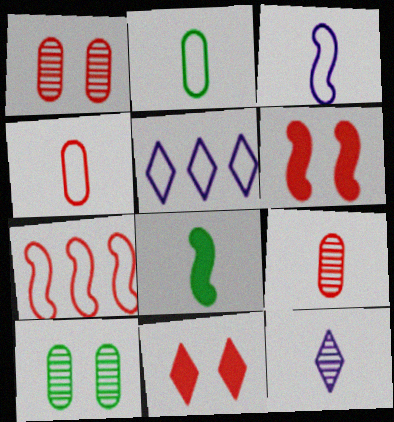[[1, 5, 8], 
[4, 8, 12], 
[7, 9, 11]]